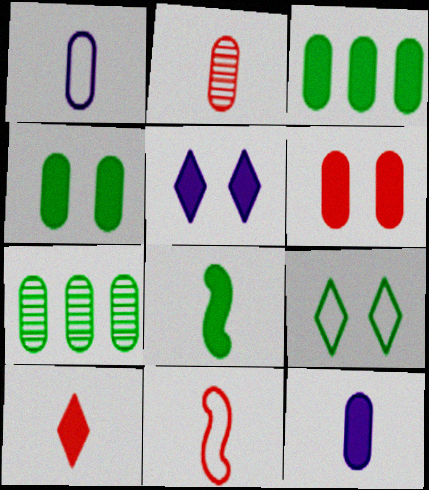[[1, 6, 7], 
[2, 10, 11], 
[3, 6, 12], 
[5, 7, 11], 
[7, 8, 9], 
[8, 10, 12]]